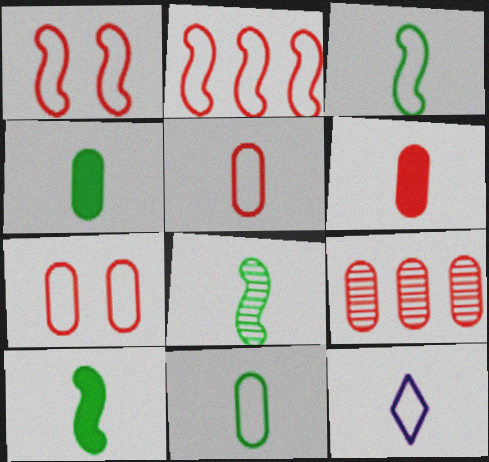[[3, 5, 12], 
[3, 8, 10], 
[6, 7, 9], 
[6, 8, 12]]